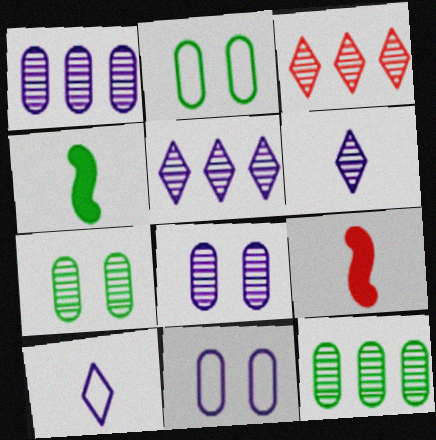[[2, 5, 9], 
[3, 4, 11]]